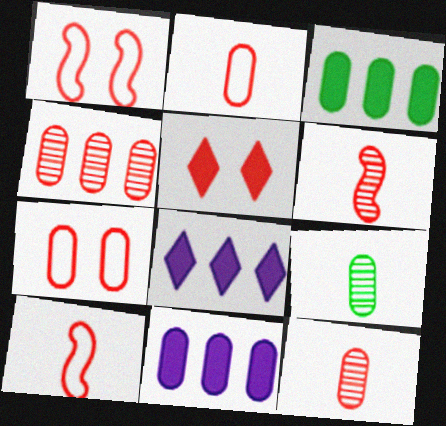[[1, 8, 9], 
[4, 5, 10], 
[7, 9, 11]]